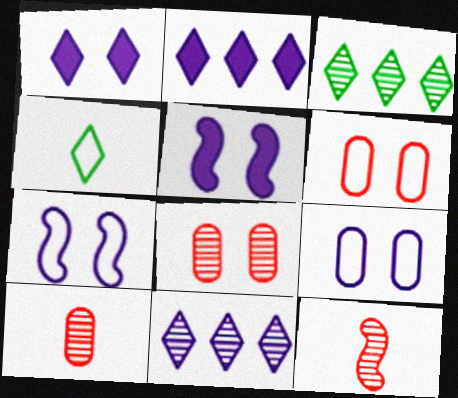[]